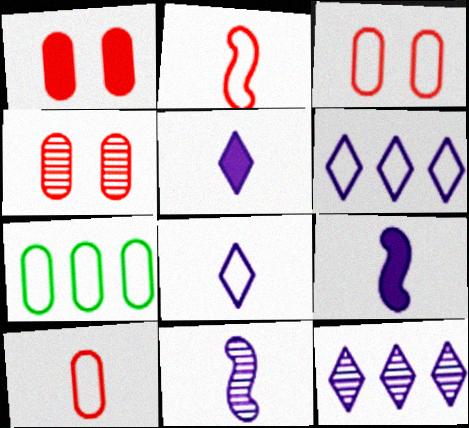[[1, 3, 4]]